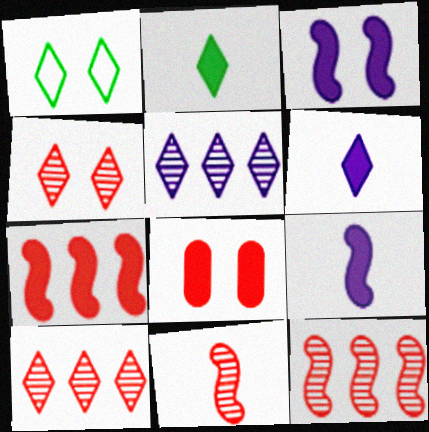[[1, 6, 10]]